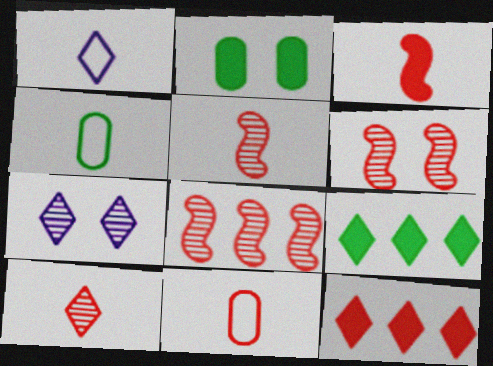[[1, 2, 8], 
[3, 10, 11], 
[5, 6, 8], 
[6, 11, 12]]